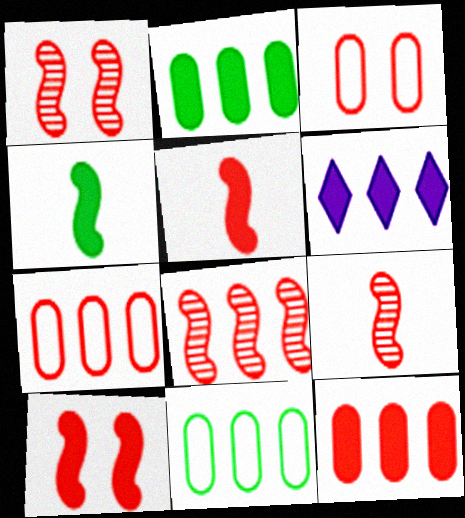[[1, 8, 9], 
[6, 8, 11]]